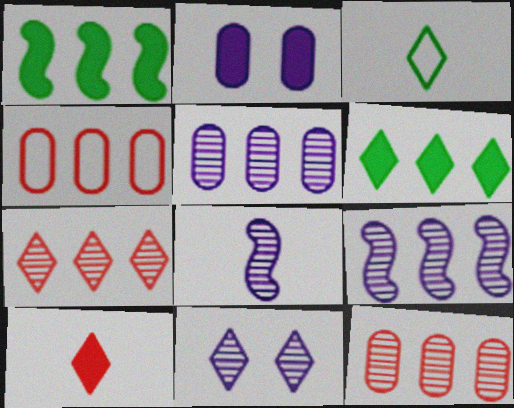[[1, 2, 10], 
[4, 6, 9], 
[5, 8, 11]]